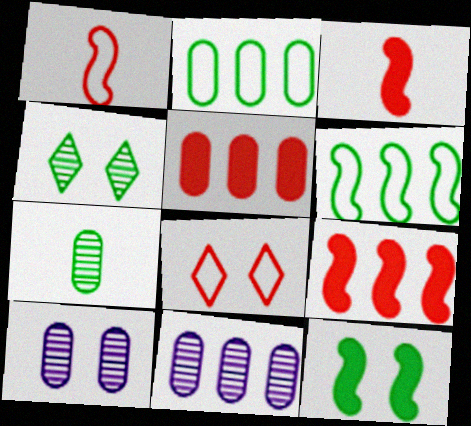[[2, 5, 11], 
[8, 10, 12]]